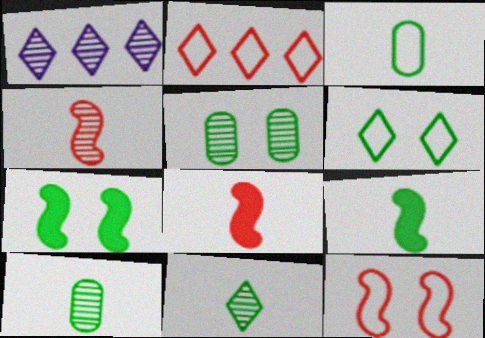[[1, 4, 5], 
[3, 9, 11], 
[5, 6, 7]]